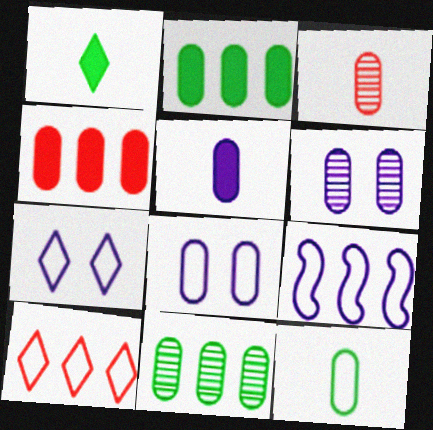[[2, 3, 8], 
[3, 5, 12], 
[3, 6, 11], 
[4, 6, 12]]